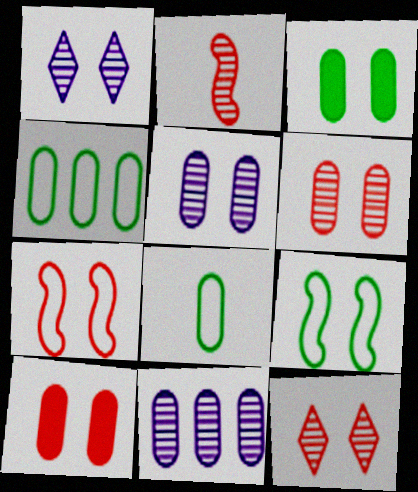[[1, 3, 7], 
[1, 9, 10], 
[7, 10, 12], 
[8, 10, 11]]